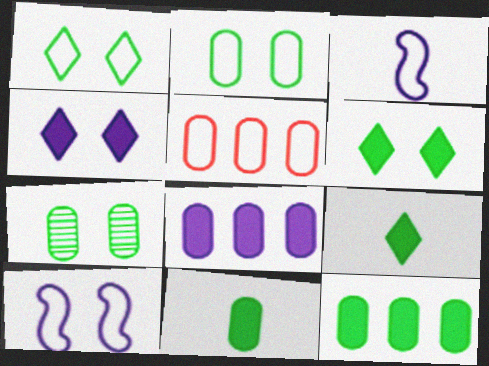[[1, 3, 5]]